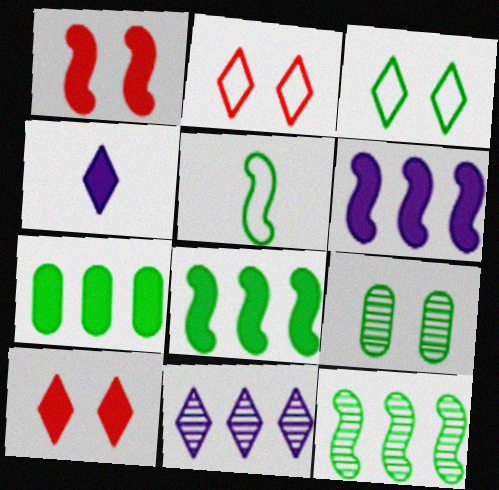[[1, 4, 7]]